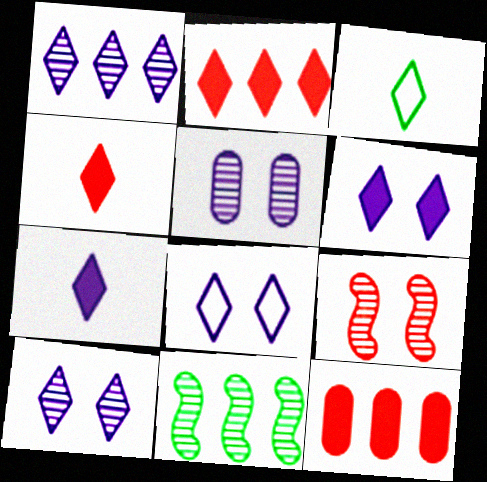[[1, 7, 8], 
[2, 3, 10], 
[6, 8, 10]]